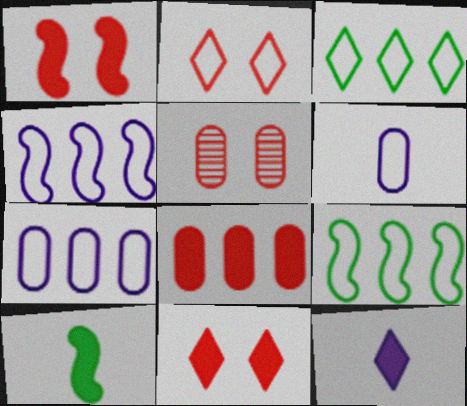[[1, 2, 5], 
[2, 6, 9], 
[5, 9, 12]]